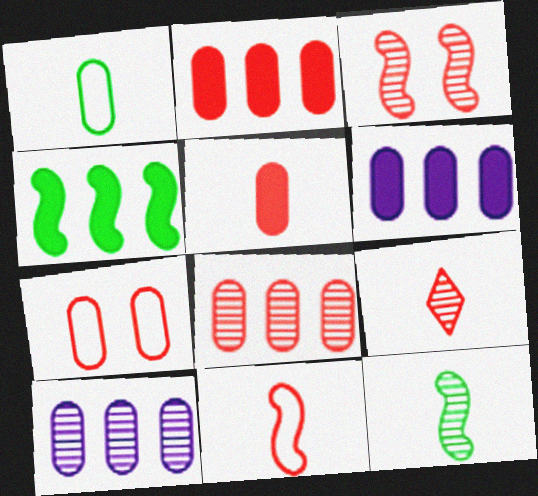[[3, 8, 9], 
[5, 7, 8], 
[5, 9, 11]]